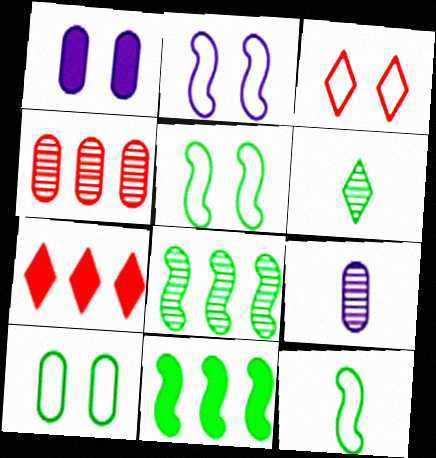[[2, 3, 10], 
[3, 9, 11], 
[5, 7, 9], 
[6, 10, 11]]